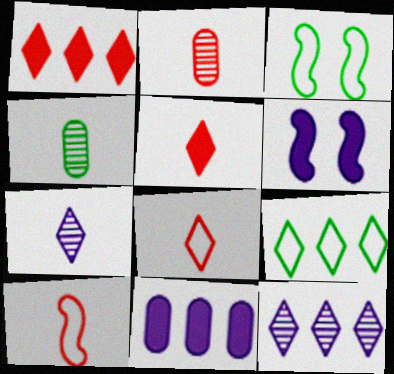[[1, 9, 12], 
[2, 5, 10], 
[2, 6, 9]]